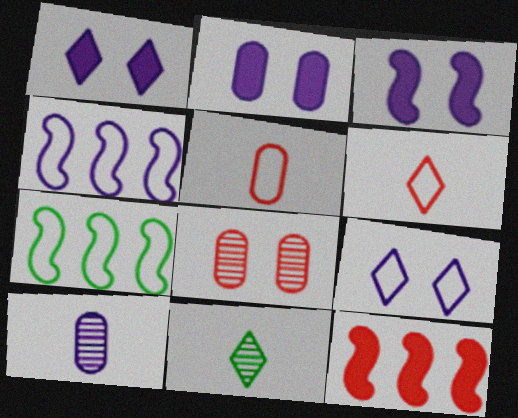[[1, 2, 3], 
[1, 4, 10], 
[5, 7, 9], 
[6, 8, 12]]